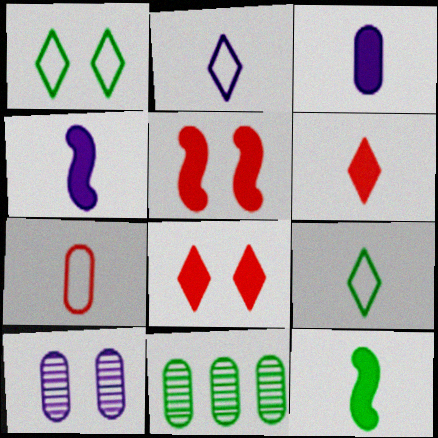[[1, 5, 10], 
[1, 11, 12], 
[2, 5, 11], 
[3, 6, 12]]